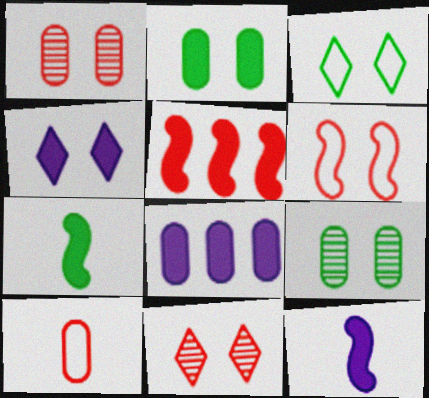[[3, 4, 11], 
[4, 6, 9], 
[4, 8, 12], 
[5, 10, 11], 
[8, 9, 10]]